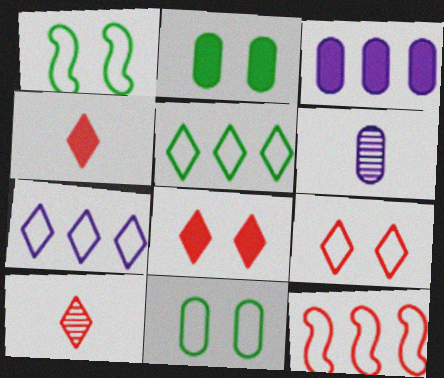[[1, 3, 10]]